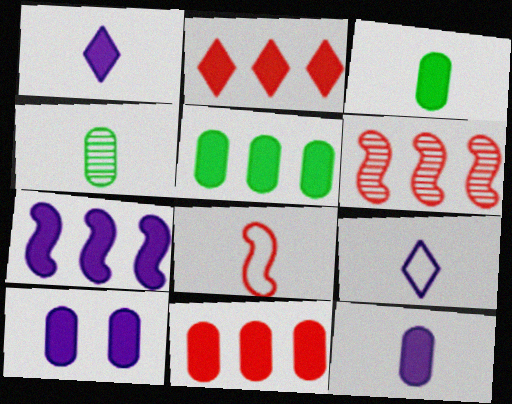[[1, 4, 8], 
[1, 7, 10], 
[2, 5, 7], 
[3, 10, 11]]